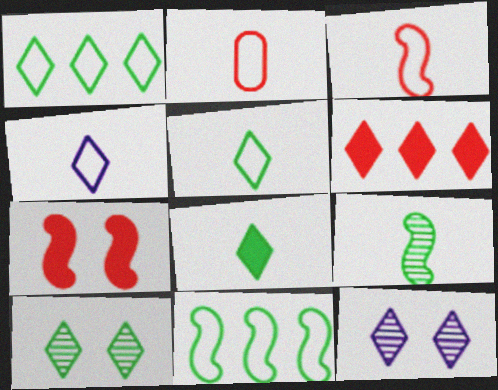[[1, 8, 10], 
[4, 6, 10], 
[5, 6, 12]]